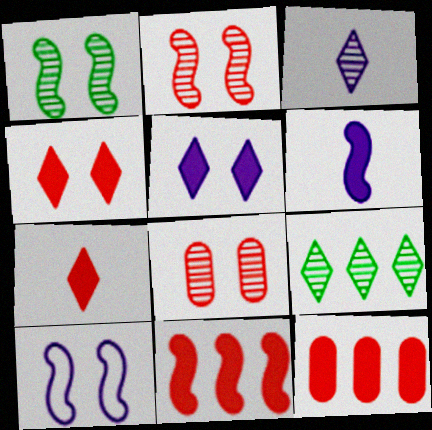[]